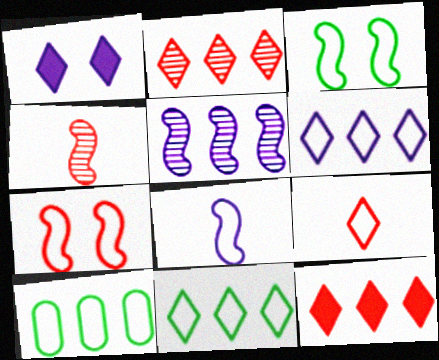[[1, 4, 10], 
[5, 10, 12]]